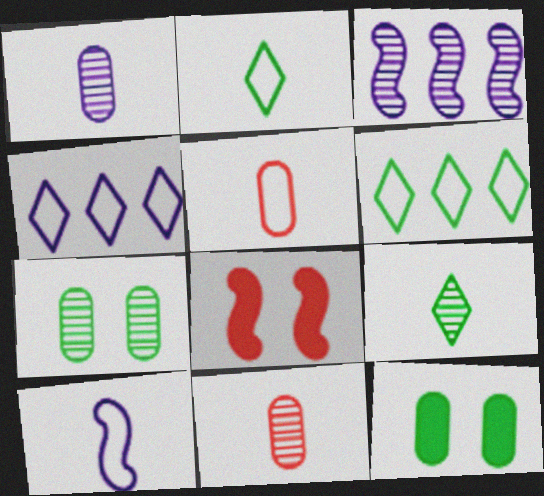[[1, 6, 8], 
[2, 5, 10]]